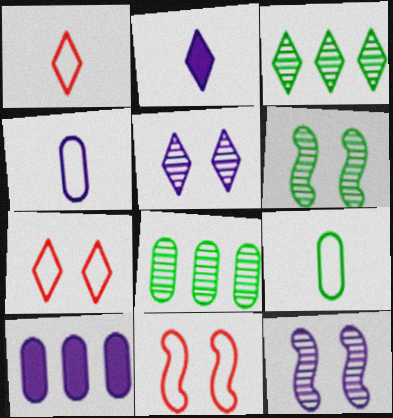[[1, 6, 10], 
[2, 3, 7], 
[2, 8, 11]]